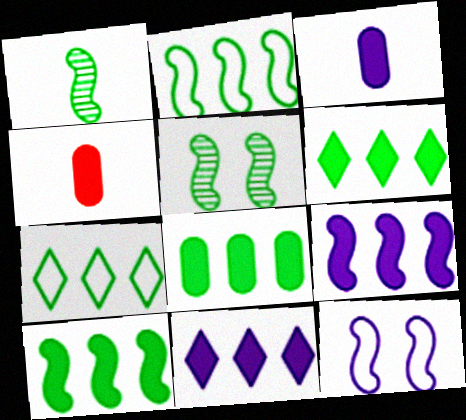[[6, 8, 10]]